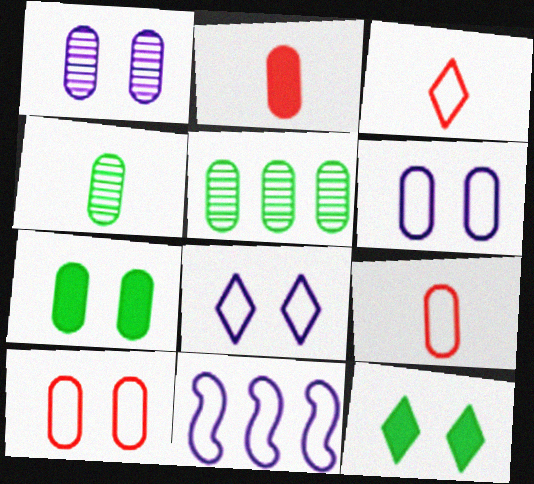[[1, 7, 10], 
[2, 5, 6]]